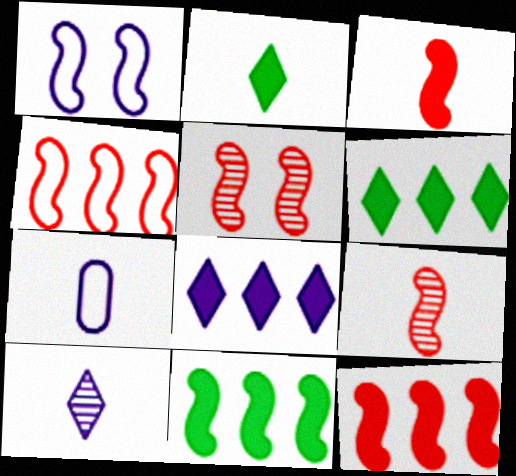[[1, 9, 11], 
[2, 7, 9], 
[3, 4, 5], 
[5, 6, 7]]